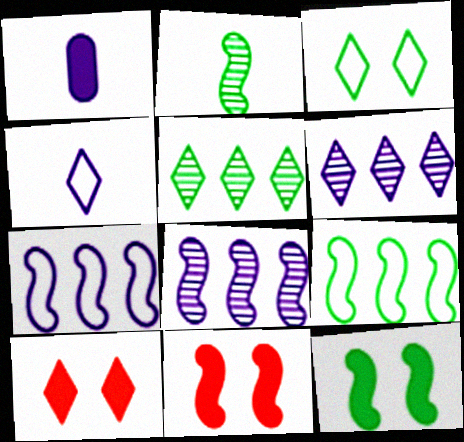[[2, 7, 11], 
[2, 9, 12], 
[4, 5, 10]]